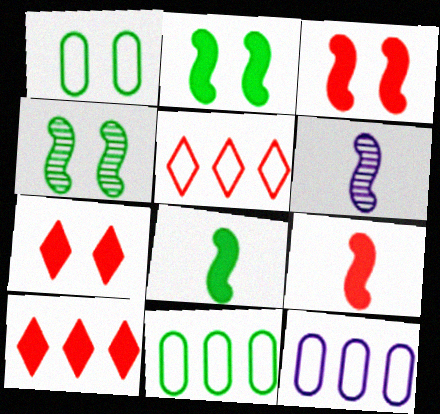[[1, 6, 10], 
[6, 7, 11]]